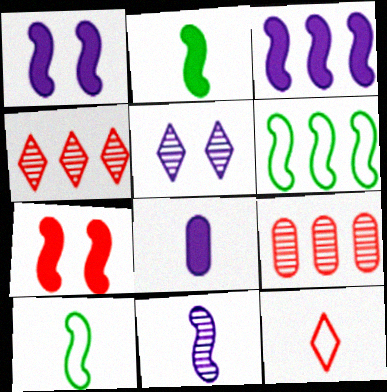[[2, 3, 7], 
[6, 7, 11], 
[7, 9, 12]]